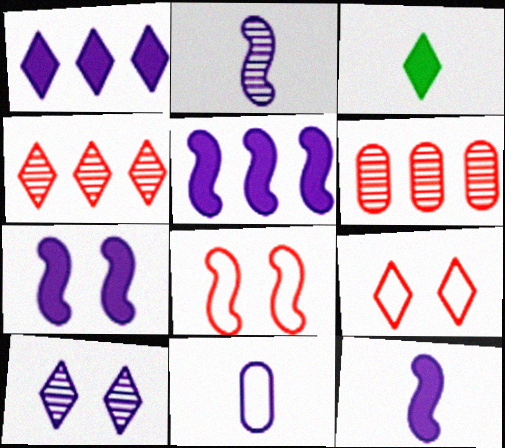[[5, 7, 12], 
[5, 10, 11]]